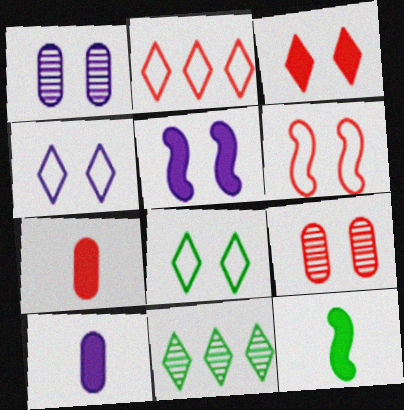[[1, 2, 12], 
[1, 4, 5], 
[3, 6, 9], 
[5, 8, 9], 
[6, 10, 11]]